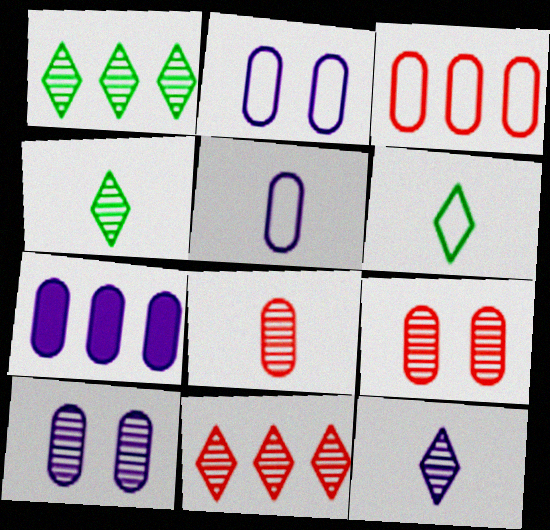[[5, 7, 10]]